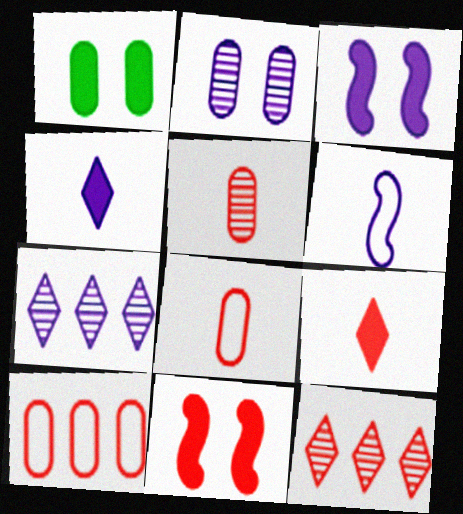[[1, 6, 12], 
[8, 11, 12]]